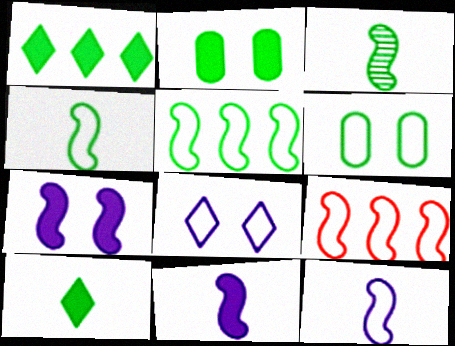[[1, 3, 6], 
[3, 7, 9]]